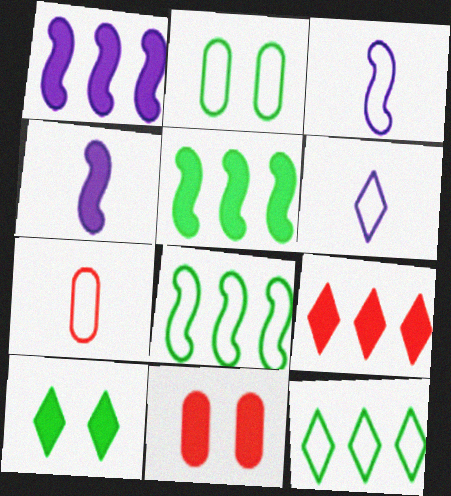[]